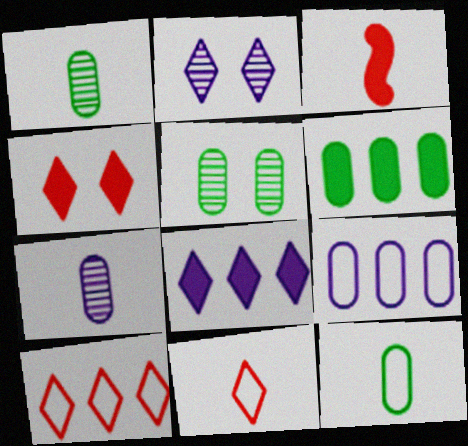[[5, 6, 12]]